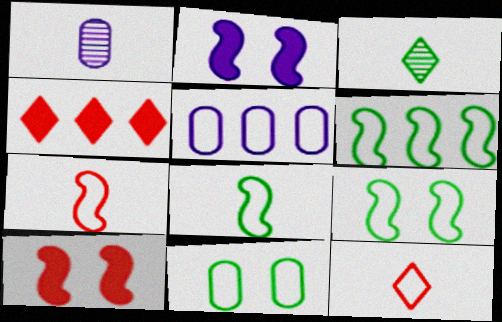[[1, 4, 9], 
[3, 5, 10], 
[5, 9, 12], 
[6, 8, 9]]